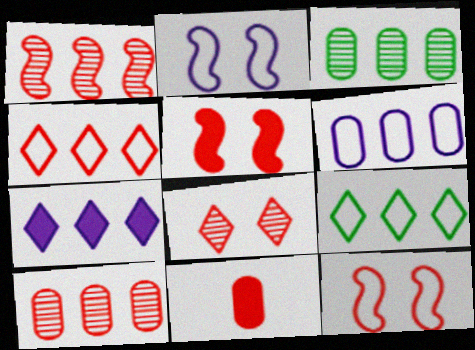[]